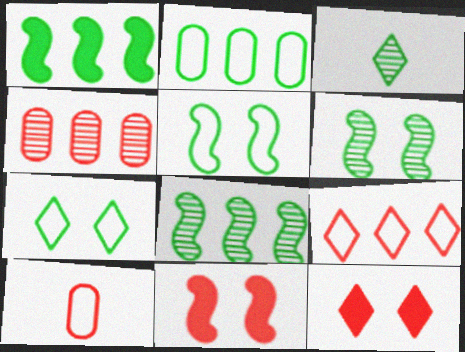[]